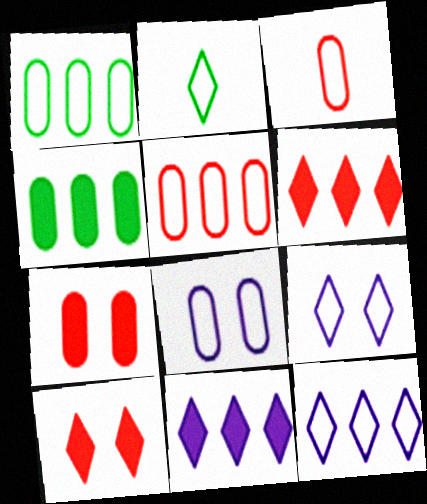[[1, 3, 8]]